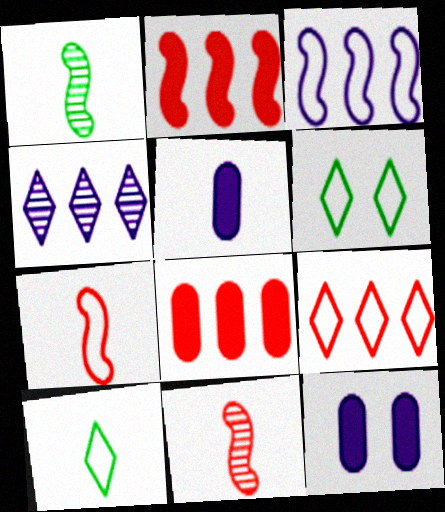[[1, 9, 12], 
[5, 10, 11]]